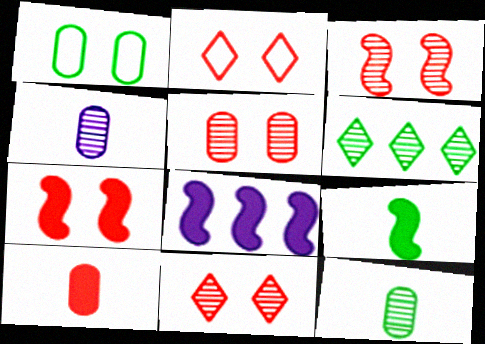[[1, 6, 9], 
[2, 5, 7], 
[2, 8, 12], 
[3, 4, 6], 
[3, 5, 11], 
[7, 8, 9]]